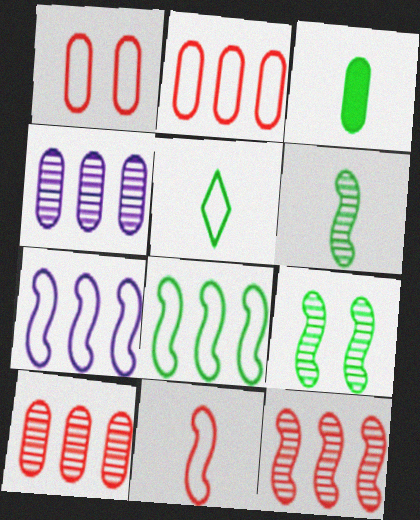[[1, 3, 4], 
[1, 5, 7], 
[3, 5, 6]]